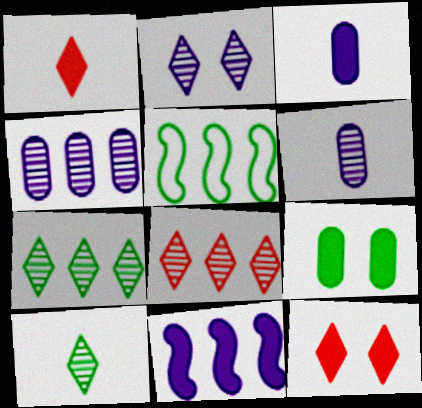[[1, 9, 11], 
[2, 8, 10], 
[5, 6, 12], 
[5, 9, 10]]